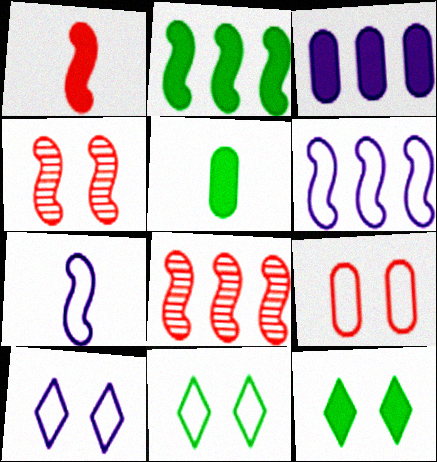[[1, 3, 12], 
[2, 4, 7], 
[2, 5, 12], 
[2, 6, 8], 
[5, 8, 10]]